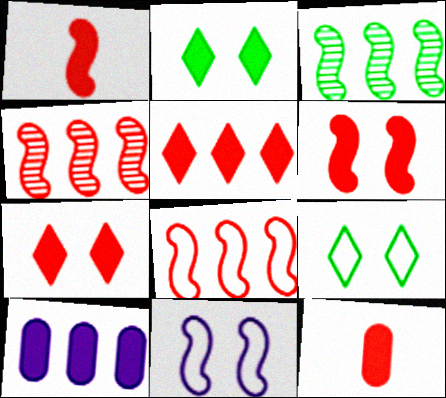[[1, 2, 10], 
[1, 3, 11], 
[5, 6, 12]]